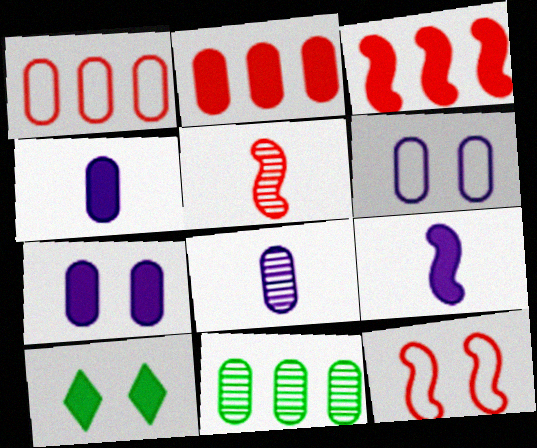[[2, 9, 10], 
[3, 4, 10], 
[3, 5, 12]]